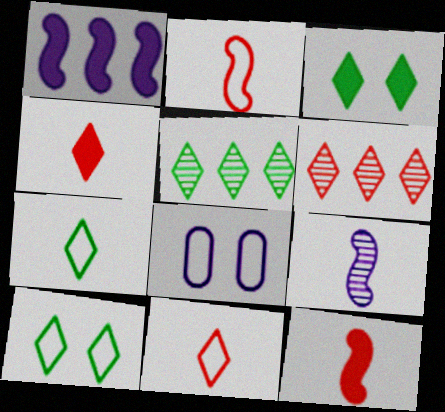[[3, 5, 7], 
[5, 8, 12]]